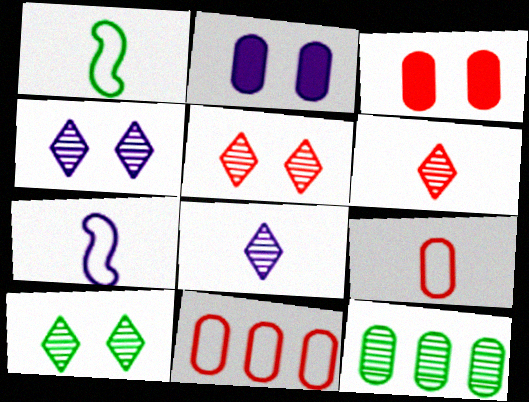[[2, 9, 12], 
[4, 5, 10]]